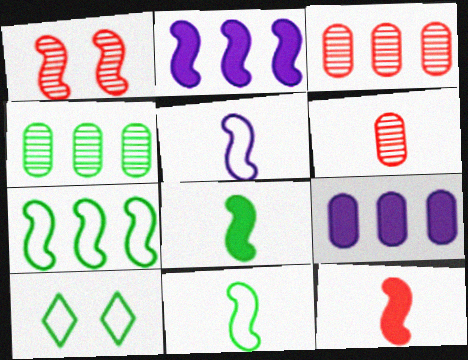[[1, 2, 11], 
[2, 6, 10], 
[4, 8, 10]]